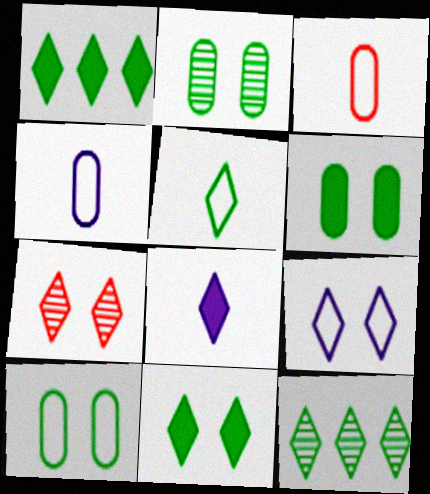[[2, 6, 10], 
[5, 11, 12], 
[7, 9, 11]]